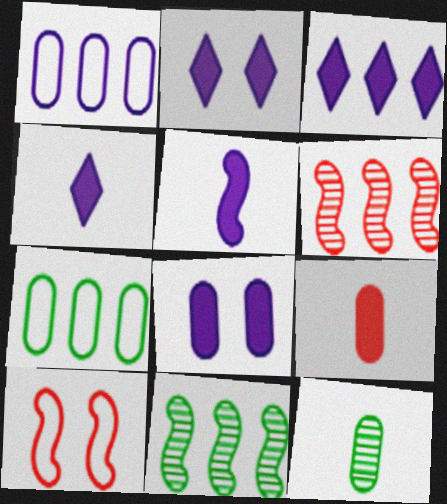[[2, 3, 4], 
[3, 5, 8], 
[3, 6, 7], 
[3, 10, 12], 
[5, 10, 11]]